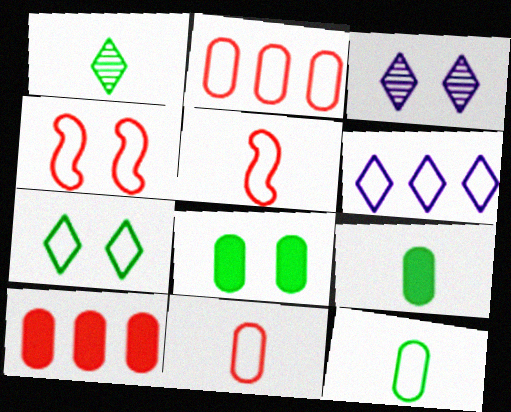[[3, 4, 8], 
[4, 6, 12]]